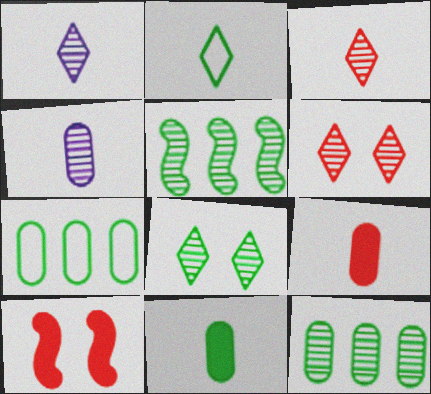[[1, 7, 10], 
[4, 5, 6]]